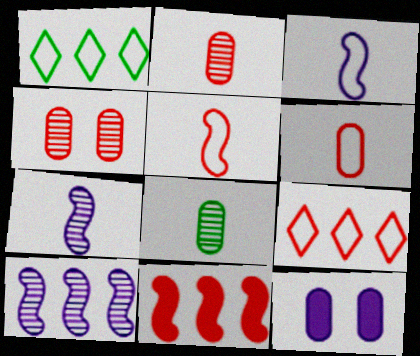[]